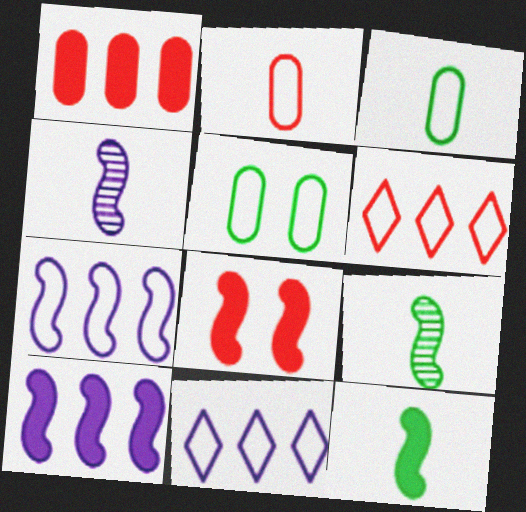[[7, 8, 9], 
[8, 10, 12]]